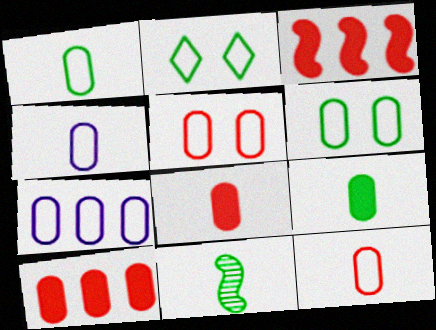[[1, 4, 12], 
[1, 5, 7], 
[6, 7, 12]]